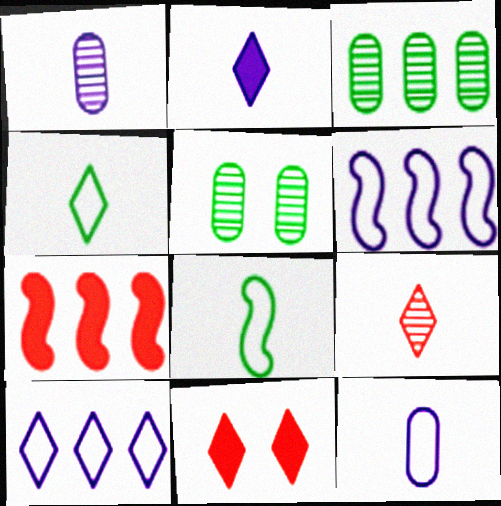[[2, 4, 9], 
[3, 7, 10]]